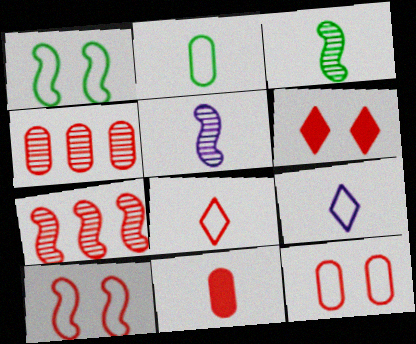[[3, 9, 11], 
[4, 11, 12]]